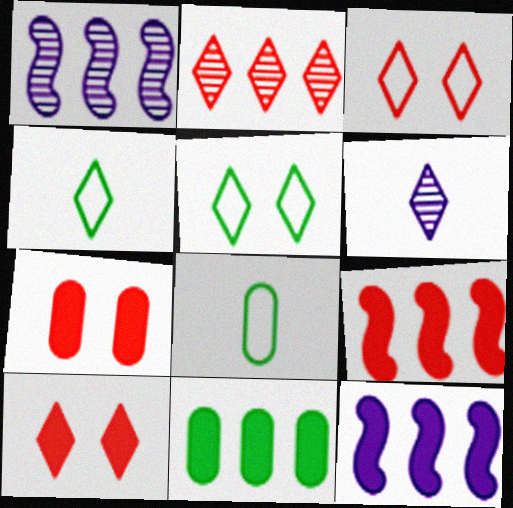[[1, 4, 7], 
[1, 8, 10]]